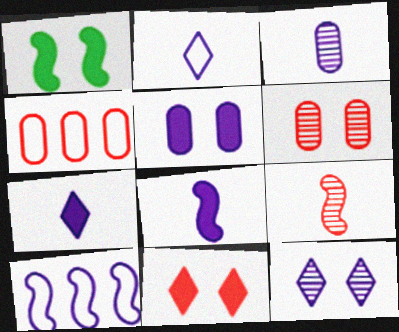[[1, 5, 11], 
[1, 9, 10], 
[2, 3, 8], 
[4, 9, 11]]